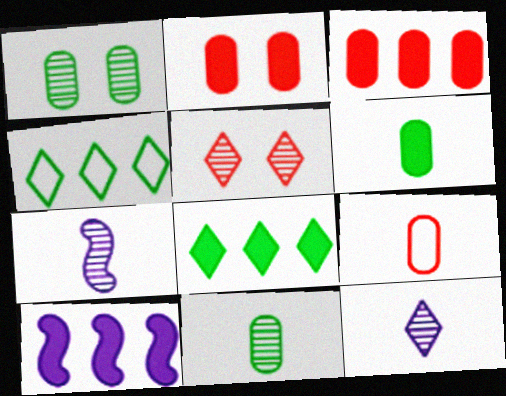[[2, 4, 7], 
[3, 8, 10]]